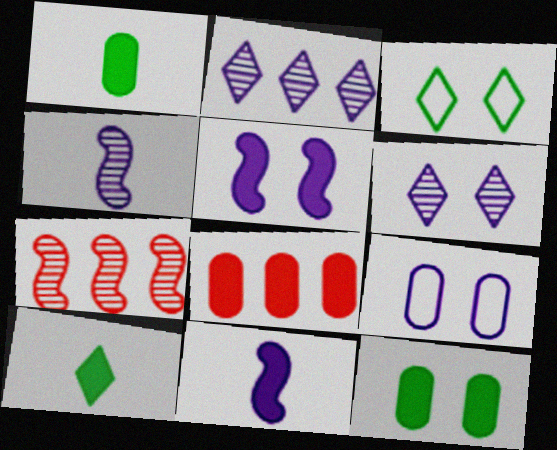[[2, 9, 11], 
[3, 4, 8], 
[5, 6, 9], 
[5, 8, 10], 
[7, 9, 10]]